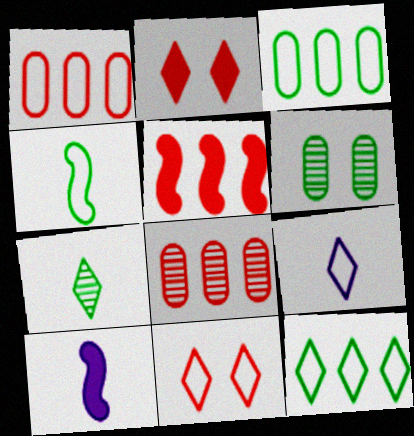[[5, 6, 9], 
[9, 11, 12]]